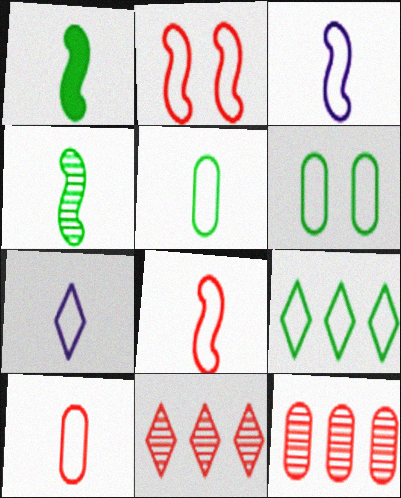[[5, 7, 8]]